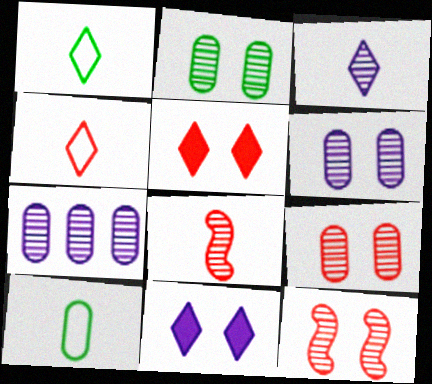[[2, 6, 9]]